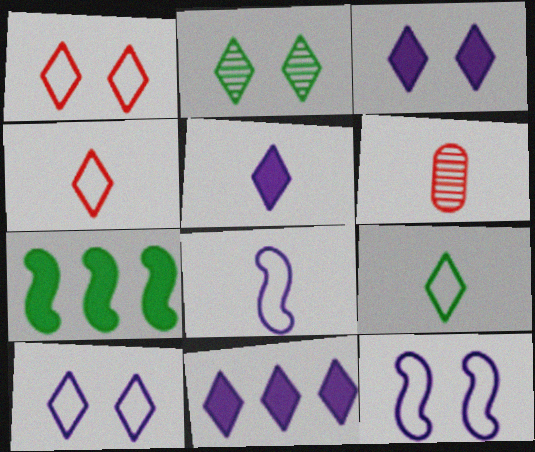[[1, 2, 3], 
[2, 4, 11], 
[3, 5, 11], 
[6, 7, 10]]